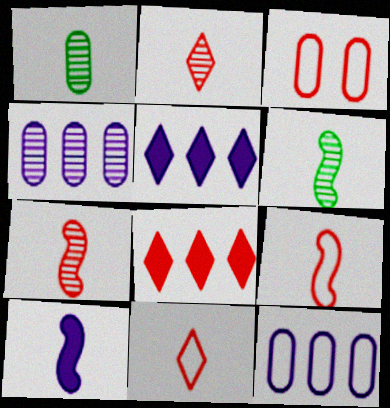[[1, 10, 11], 
[3, 5, 6], 
[3, 7, 8], 
[6, 9, 10]]